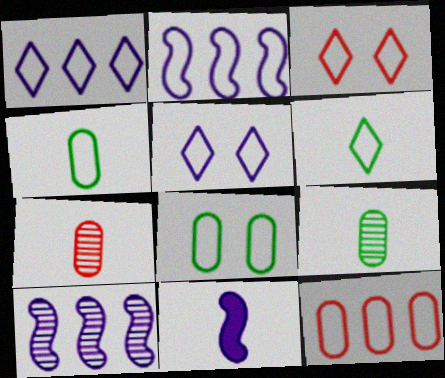[[1, 3, 6], 
[2, 3, 4], 
[6, 7, 11]]